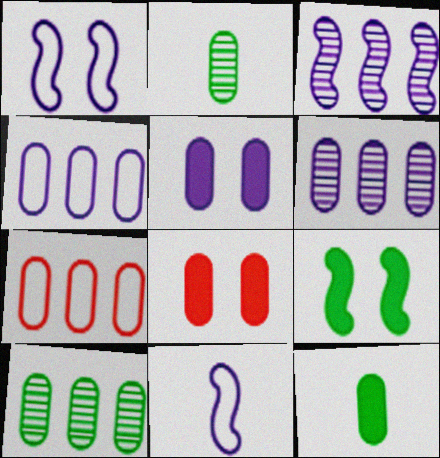[[2, 4, 8], 
[2, 5, 7]]